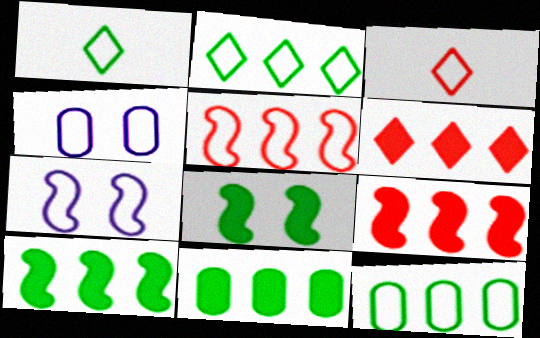[[1, 4, 5], 
[3, 7, 12]]